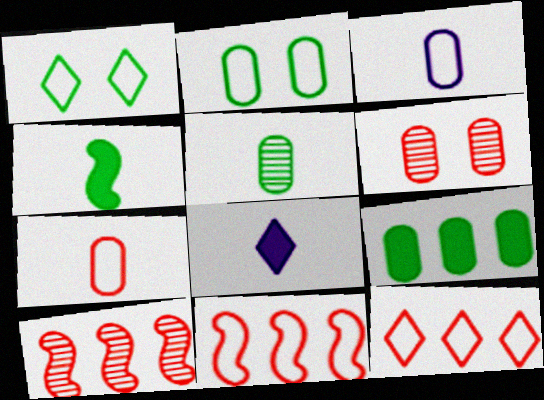[[1, 3, 11], 
[2, 5, 9], 
[2, 8, 10], 
[3, 6, 9]]